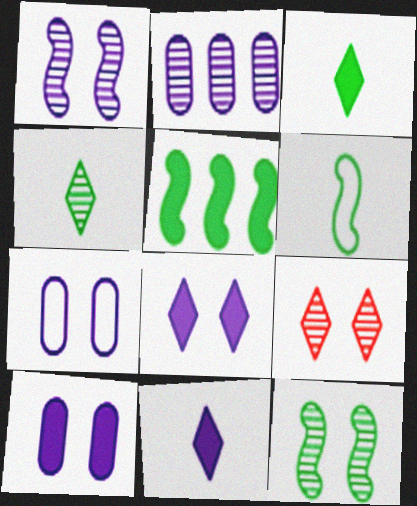[[1, 7, 8], 
[5, 6, 12]]